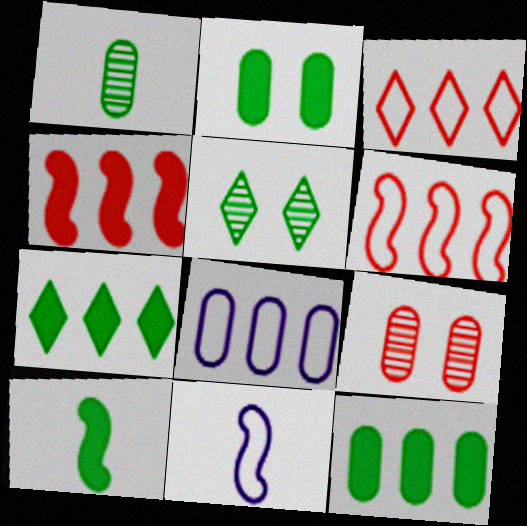[[2, 7, 10], 
[7, 9, 11]]